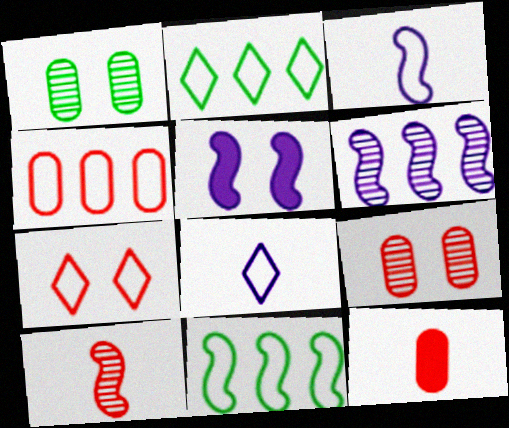[[1, 5, 7], 
[2, 7, 8], 
[3, 5, 6], 
[4, 9, 12], 
[5, 10, 11]]